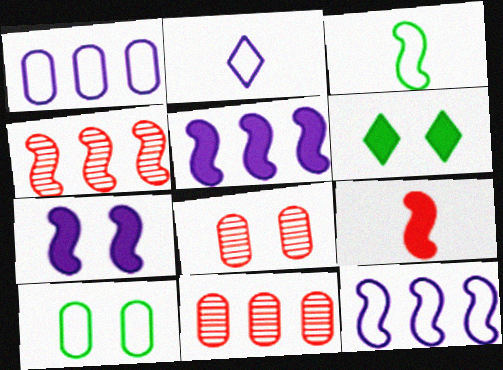[[3, 4, 7]]